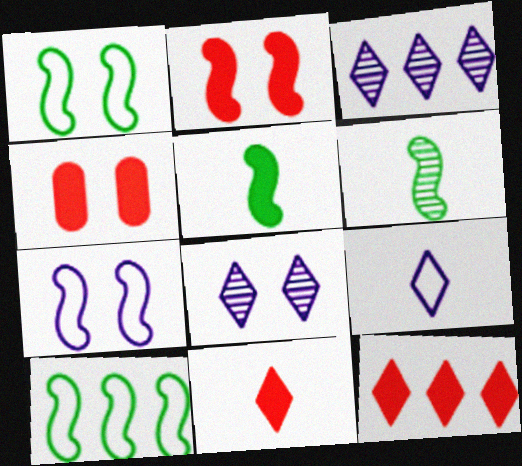[[1, 4, 8]]